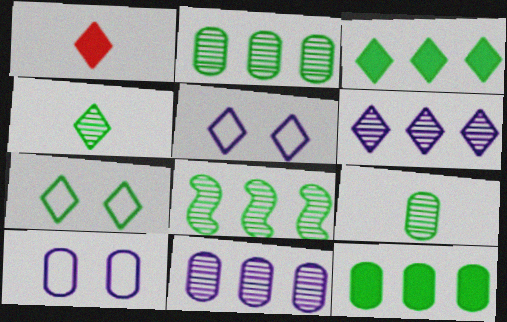[[1, 6, 7], 
[1, 8, 10], 
[3, 4, 7]]